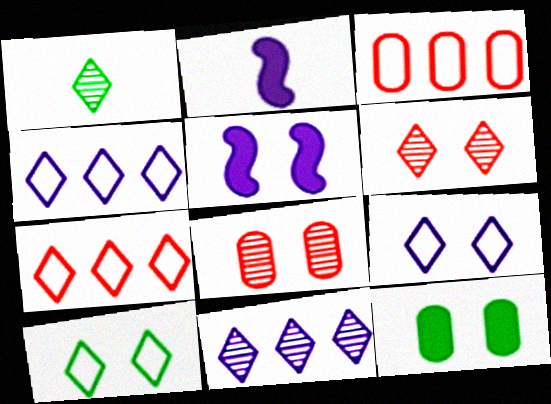[[1, 3, 5], 
[1, 6, 11], 
[5, 8, 10]]